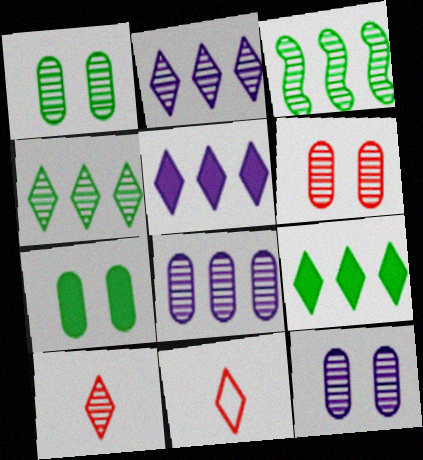[[1, 6, 12], 
[3, 10, 12]]